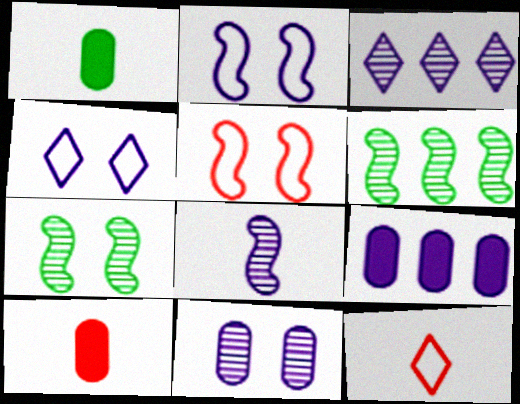[[1, 3, 5], 
[1, 8, 12], 
[3, 8, 11], 
[4, 6, 10], 
[4, 8, 9], 
[7, 9, 12]]